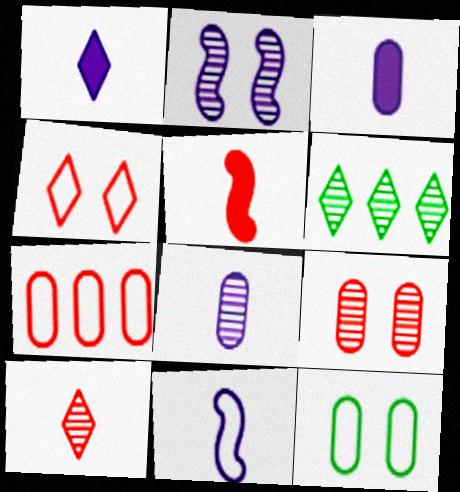[[1, 4, 6], 
[1, 8, 11]]